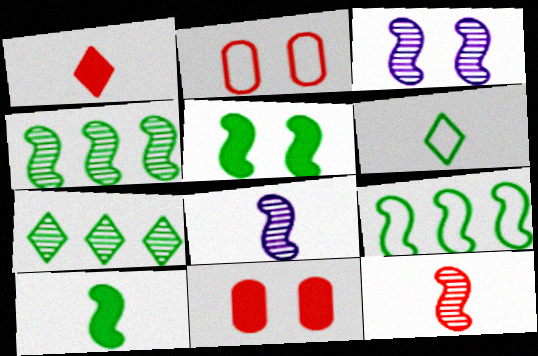[[3, 4, 12]]